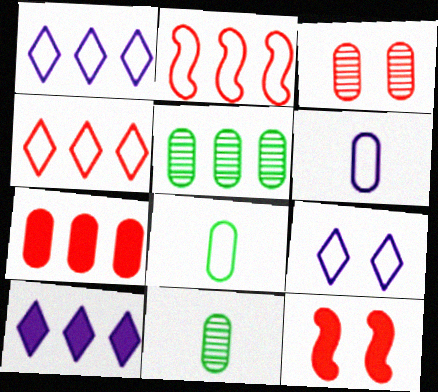[[1, 11, 12], 
[2, 5, 10], 
[2, 8, 9]]